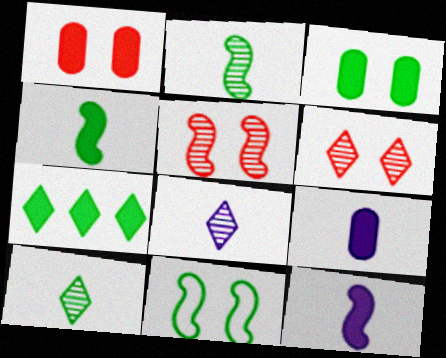[[1, 7, 12], 
[3, 4, 7]]